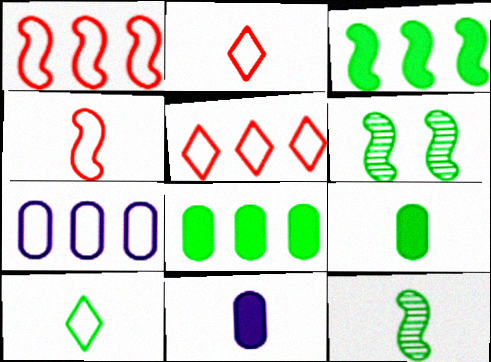[[2, 11, 12], 
[5, 6, 11], 
[6, 8, 10], 
[9, 10, 12]]